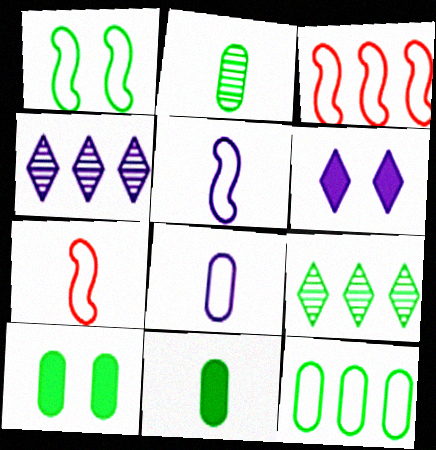[[1, 3, 5], 
[1, 9, 11], 
[2, 3, 6], 
[2, 10, 12], 
[4, 7, 10]]